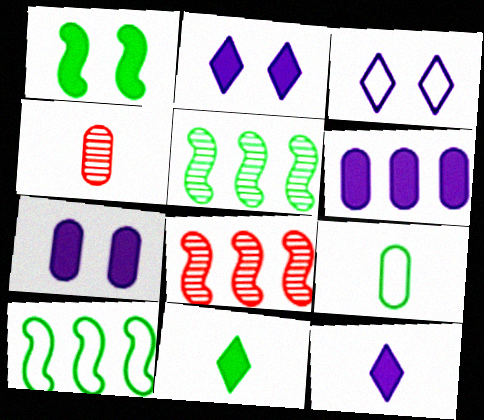[[2, 4, 10], 
[2, 8, 9]]